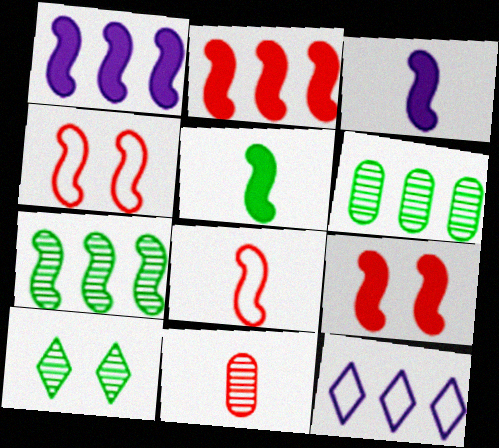[[1, 5, 9], 
[2, 6, 12], 
[3, 4, 7]]